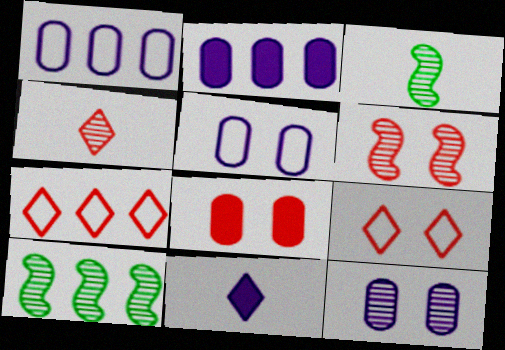[[2, 3, 9], 
[2, 7, 10], 
[4, 10, 12], 
[6, 8, 9]]